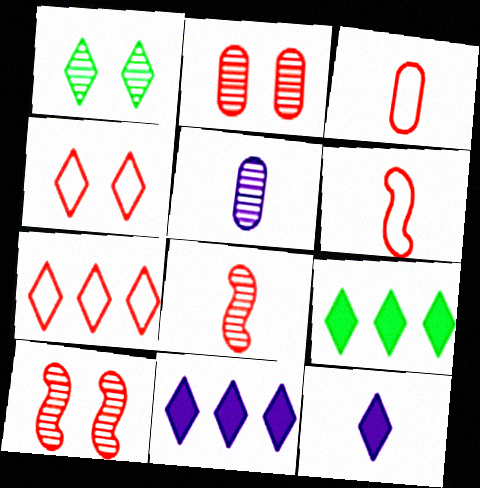[[1, 7, 12]]